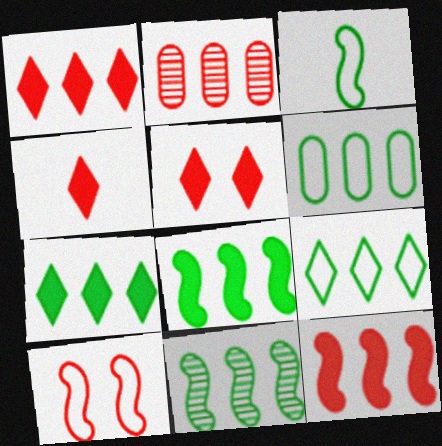[[1, 4, 5], 
[2, 4, 10], 
[6, 7, 11]]